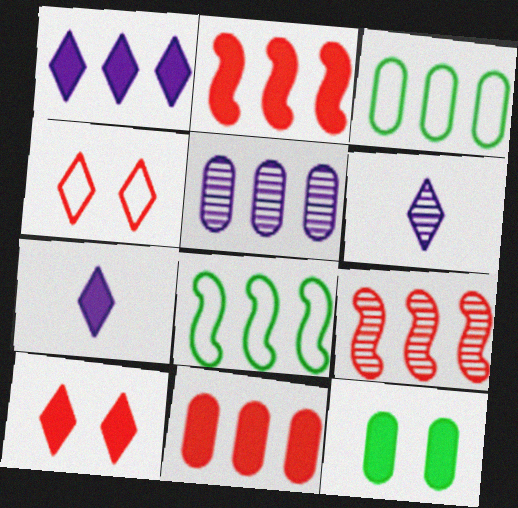[[1, 3, 9], 
[2, 7, 12], 
[3, 5, 11]]